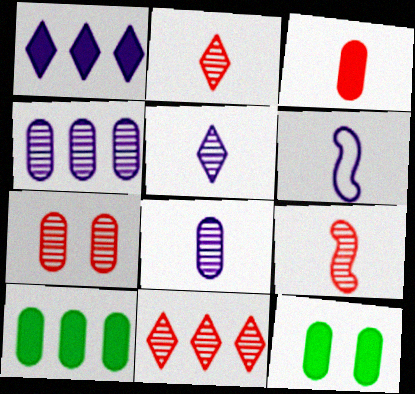[[6, 11, 12], 
[7, 9, 11]]